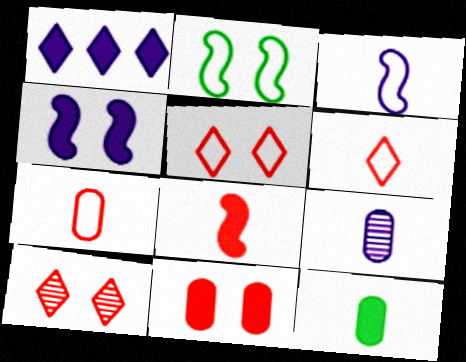[[7, 9, 12]]